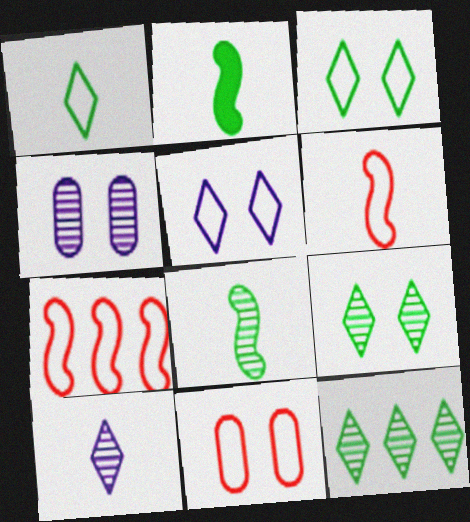[]